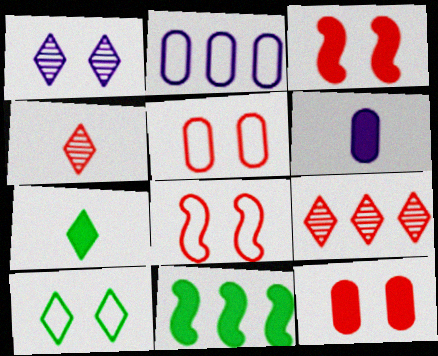[[2, 9, 11]]